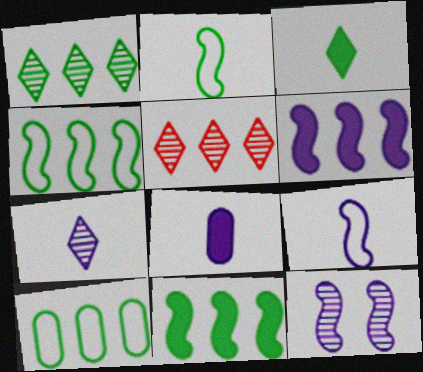[[1, 10, 11], 
[5, 6, 10], 
[6, 9, 12], 
[7, 8, 9]]